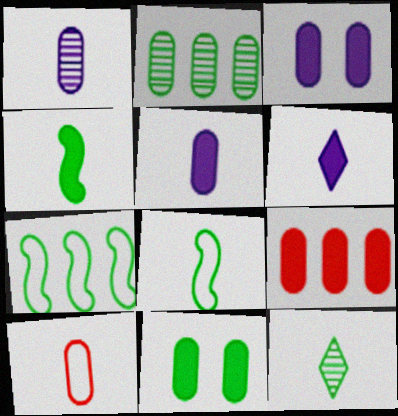[[2, 3, 10], 
[5, 9, 11], 
[7, 11, 12]]